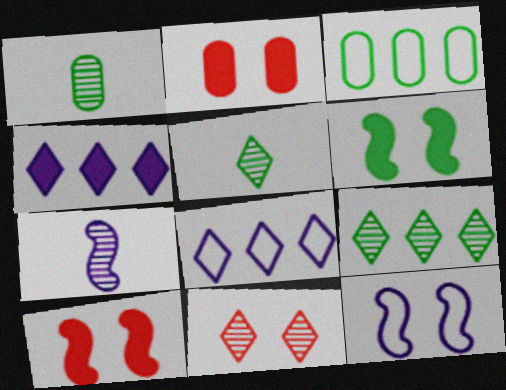[[1, 8, 10], 
[3, 5, 6]]